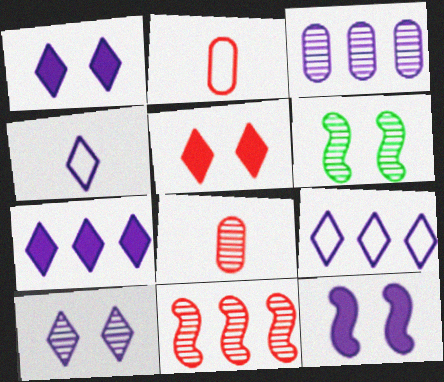[[2, 5, 11], 
[2, 6, 7], 
[3, 4, 12], 
[4, 7, 10]]